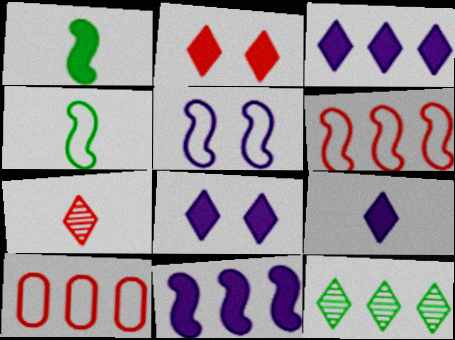[[3, 8, 9], 
[4, 5, 6], 
[10, 11, 12]]